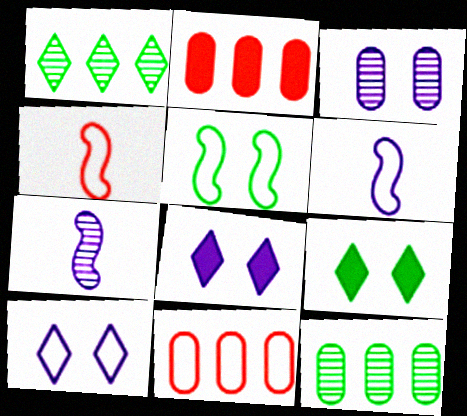[[4, 8, 12], 
[7, 9, 11]]